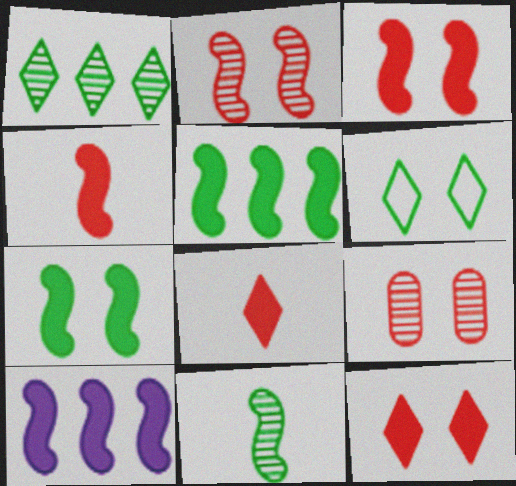[[4, 7, 10]]